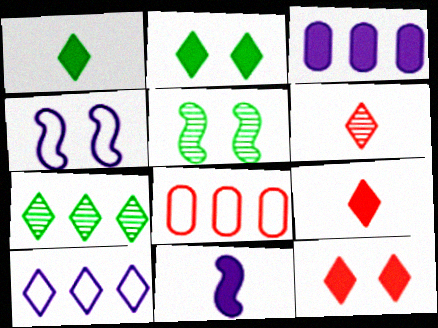[[2, 6, 10]]